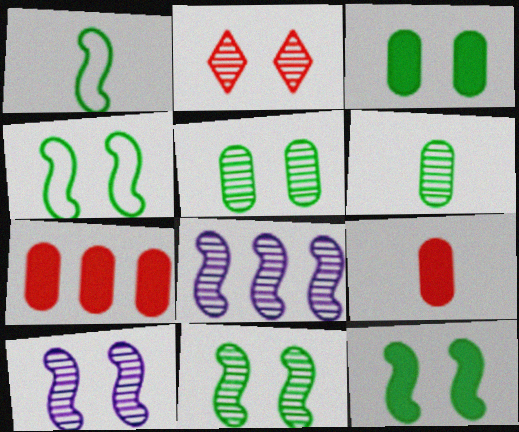[[2, 5, 10], 
[2, 6, 8], 
[4, 11, 12]]